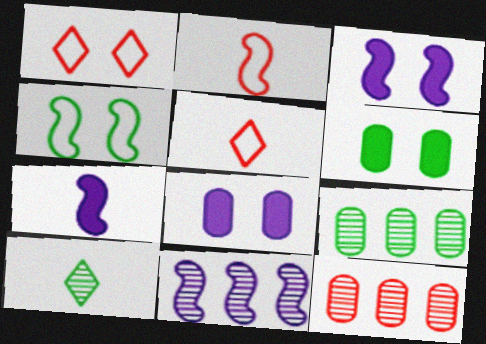[[1, 7, 9], 
[3, 5, 9], 
[5, 6, 11]]